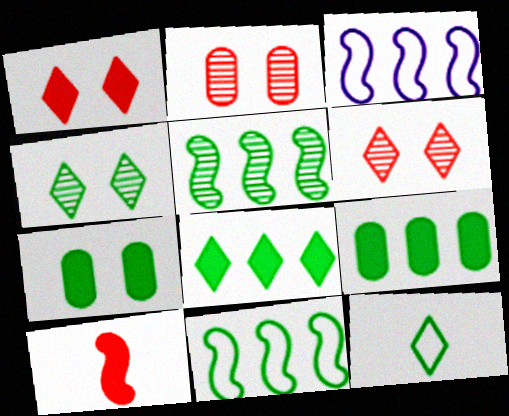[[4, 8, 12], 
[5, 7, 12]]